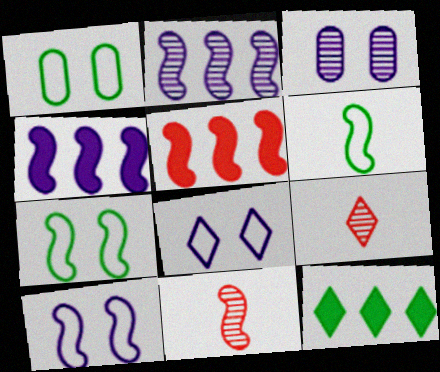[[1, 4, 9], 
[4, 7, 11], 
[8, 9, 12]]